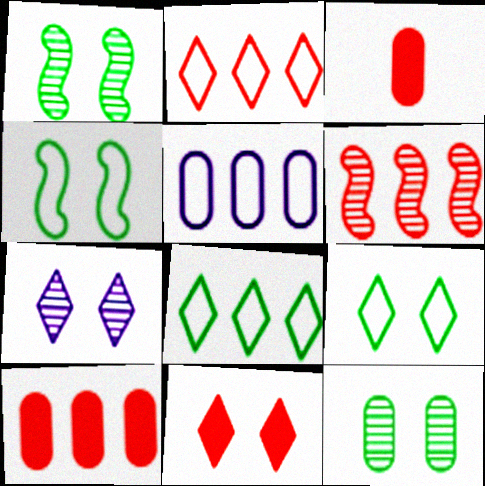[[2, 6, 10], 
[3, 5, 12], 
[7, 9, 11]]